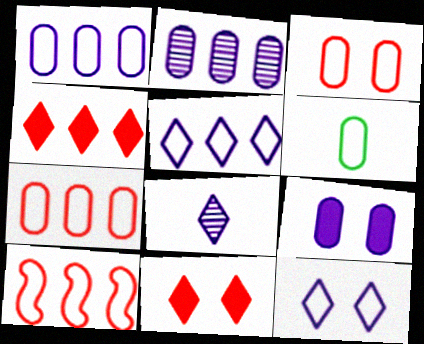[[1, 3, 6], 
[6, 10, 12]]